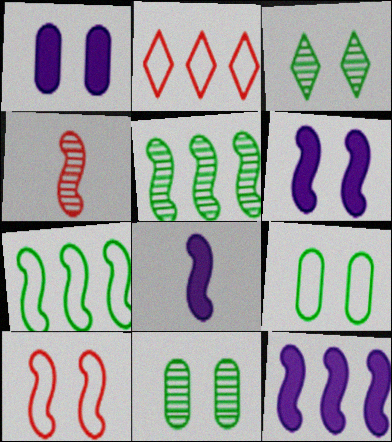[[1, 3, 10], 
[2, 8, 11], 
[4, 6, 7], 
[5, 8, 10], 
[6, 8, 12]]